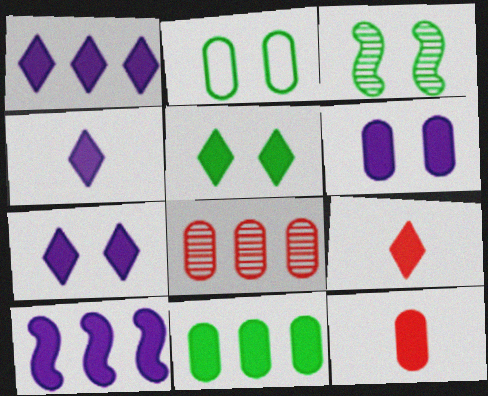[[1, 4, 7], 
[1, 5, 9], 
[2, 3, 5], 
[4, 6, 10], 
[5, 10, 12], 
[6, 11, 12]]